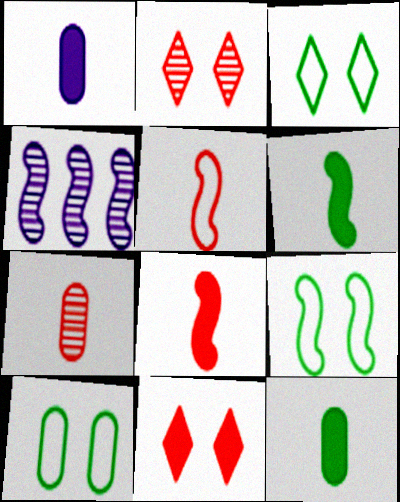[[3, 9, 10], 
[4, 8, 9]]